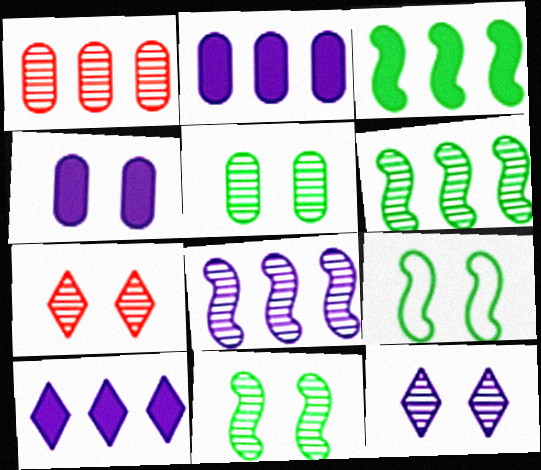[[4, 7, 9]]